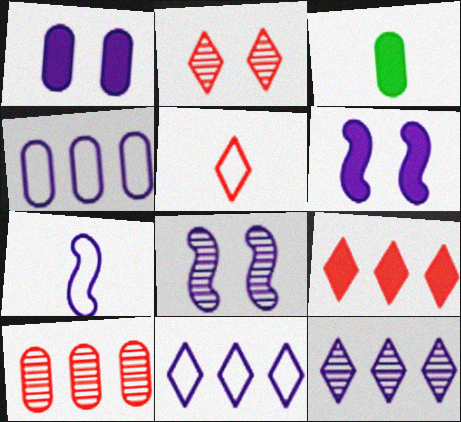[[1, 7, 12], 
[2, 5, 9], 
[3, 6, 9]]